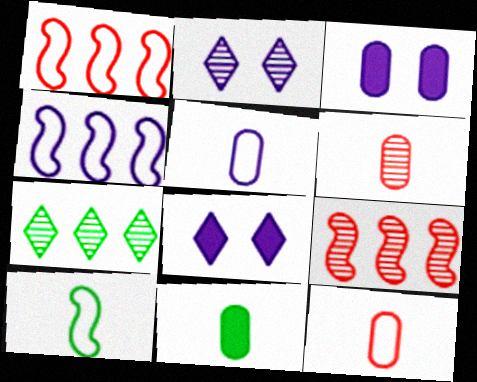[[1, 2, 11], 
[5, 6, 11]]